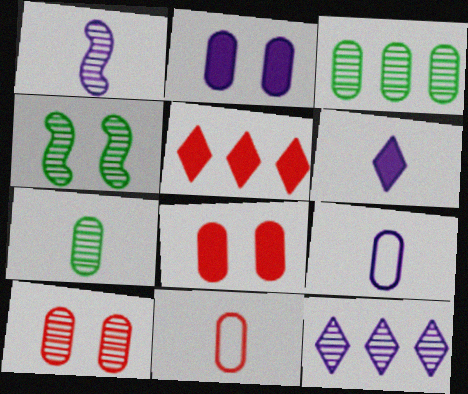[[1, 6, 9], 
[2, 3, 11], 
[3, 8, 9], 
[4, 5, 9]]